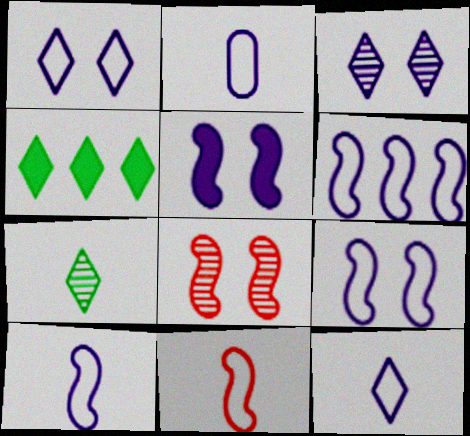[[1, 2, 6], 
[2, 4, 8], 
[2, 10, 12], 
[6, 9, 10]]